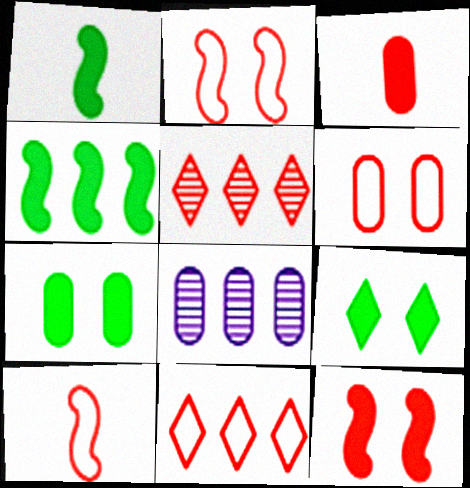[[2, 3, 5], 
[4, 8, 11], 
[6, 10, 11], 
[8, 9, 10]]